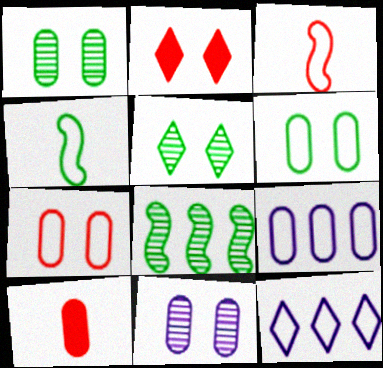[[1, 9, 10], 
[3, 6, 12], 
[4, 7, 12]]